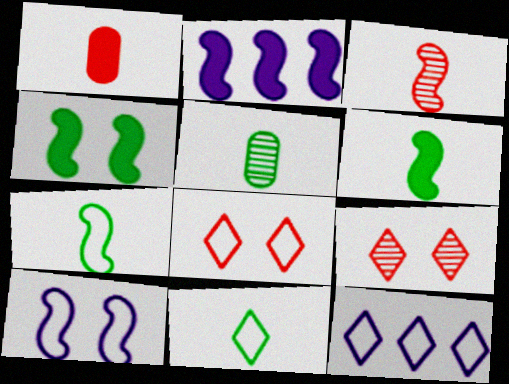[[2, 5, 8], 
[5, 6, 11], 
[8, 11, 12]]